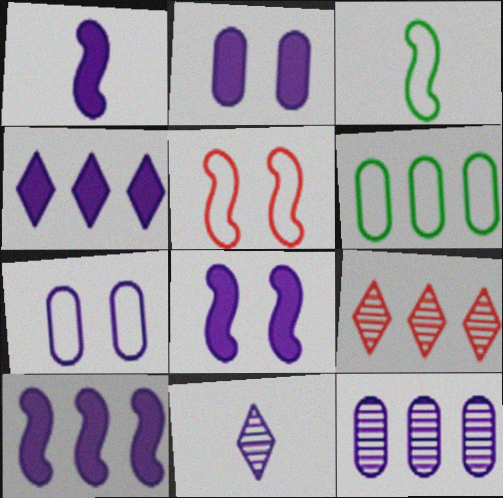[[1, 2, 4], 
[1, 8, 10], 
[2, 3, 9], 
[6, 9, 10], 
[7, 10, 11]]